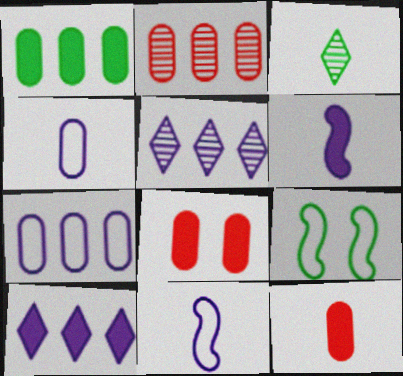[[1, 2, 7], 
[1, 3, 9], 
[3, 11, 12], 
[5, 9, 12]]